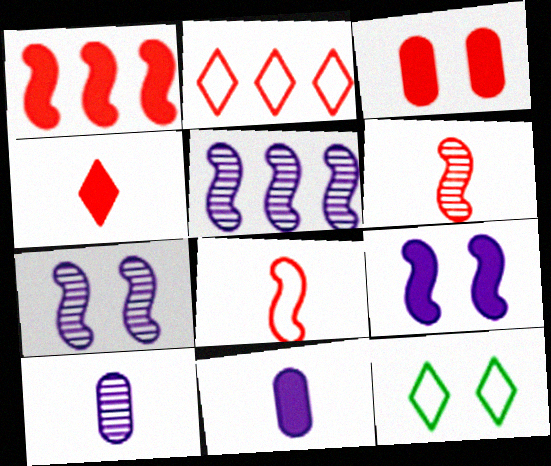[[1, 3, 4], 
[1, 10, 12], 
[2, 3, 6], 
[3, 7, 12]]